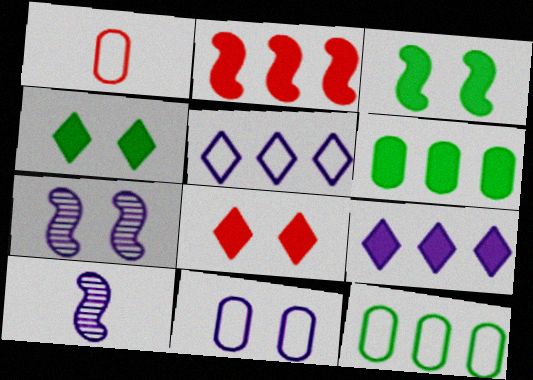[[1, 11, 12], 
[2, 6, 9], 
[8, 10, 12], 
[9, 10, 11]]